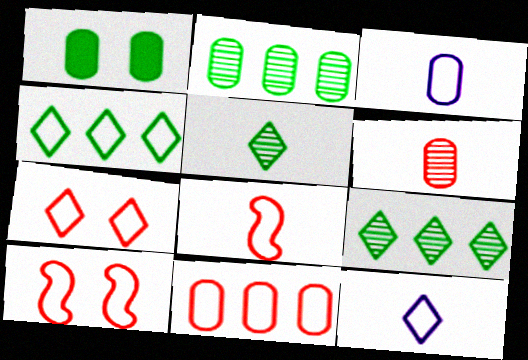[[3, 4, 10], 
[4, 7, 12], 
[7, 8, 11]]